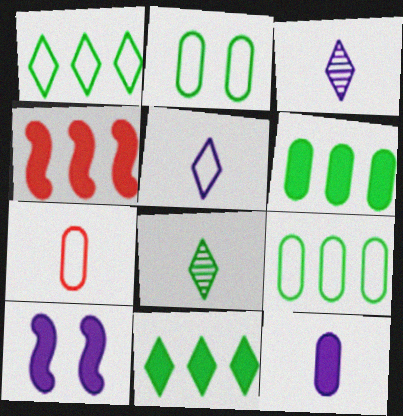[[2, 3, 4]]